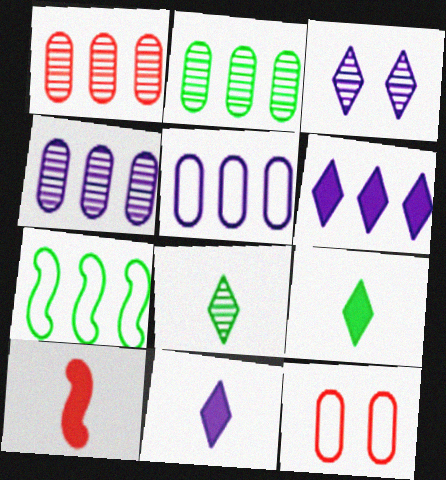[[1, 2, 4], 
[1, 6, 7]]